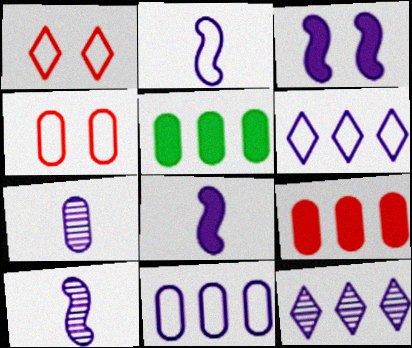[[1, 5, 10], 
[2, 8, 10], 
[3, 6, 7], 
[4, 5, 7]]